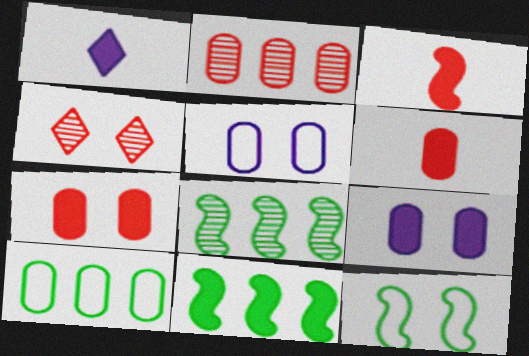[[1, 2, 12], 
[1, 7, 11], 
[4, 9, 12]]